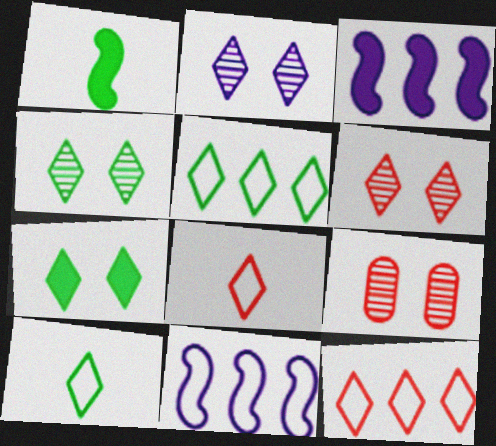[[2, 4, 6], 
[3, 9, 10]]